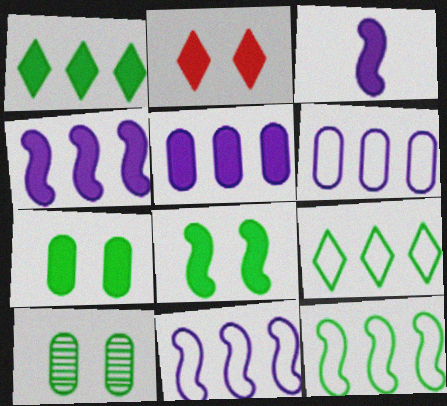[]